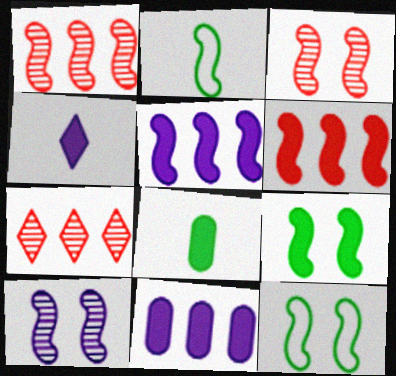[[2, 3, 5], 
[2, 6, 10]]